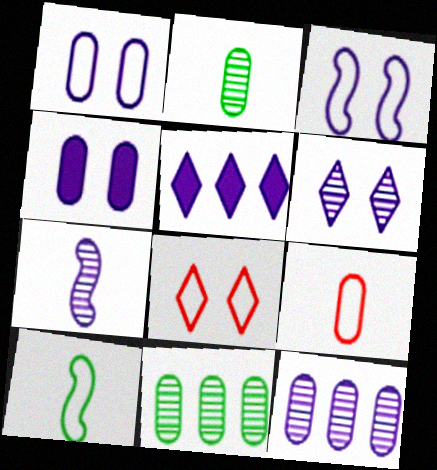[[1, 5, 7], 
[3, 4, 6], 
[4, 9, 11], 
[6, 7, 12]]